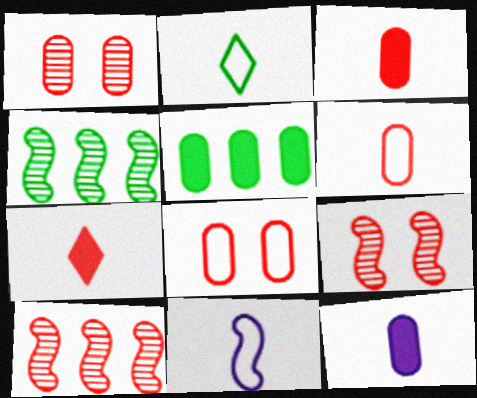[[2, 6, 11], 
[7, 8, 10]]